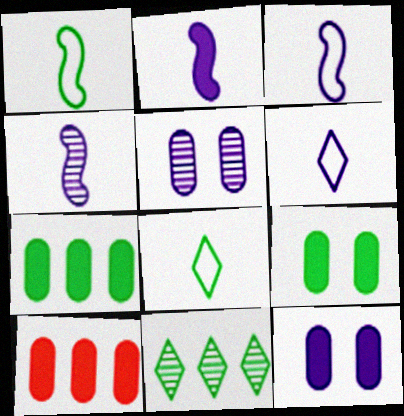[[1, 9, 11], 
[2, 3, 4]]